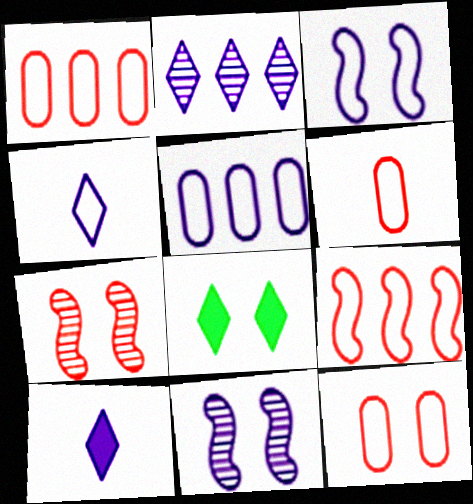[[1, 6, 12], 
[3, 4, 5], 
[5, 10, 11], 
[8, 11, 12]]